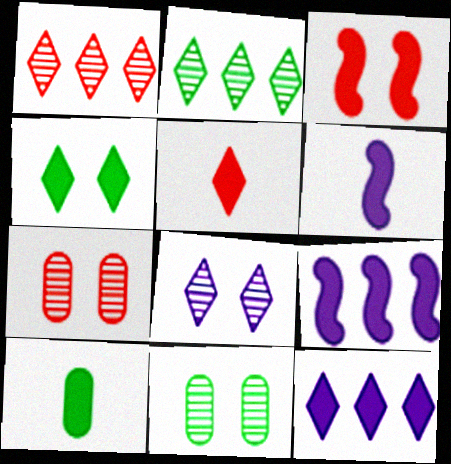[[3, 10, 12], 
[4, 5, 12], 
[5, 6, 10]]